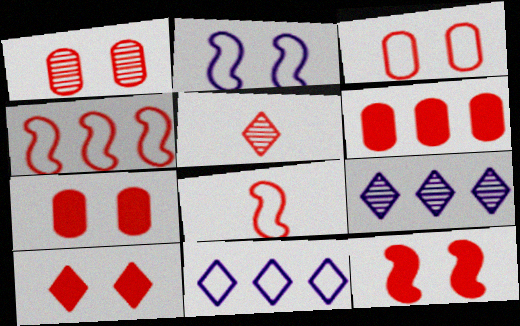[[1, 3, 7], 
[4, 5, 7], 
[7, 10, 12]]